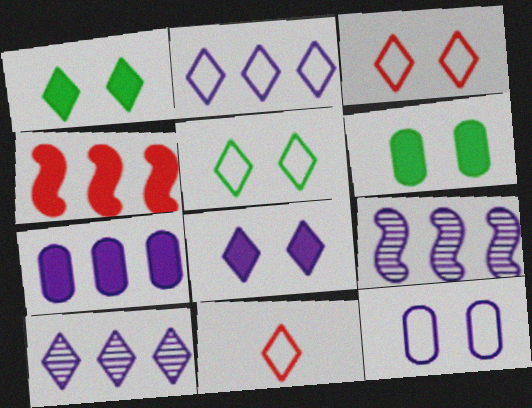[[1, 10, 11], 
[2, 5, 11], 
[2, 7, 9], 
[6, 9, 11]]